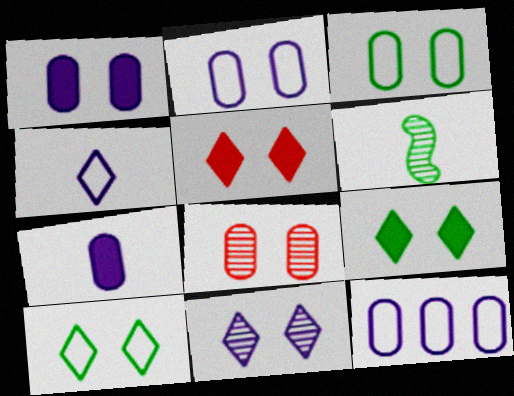[[1, 3, 8], 
[5, 6, 12], 
[5, 10, 11]]